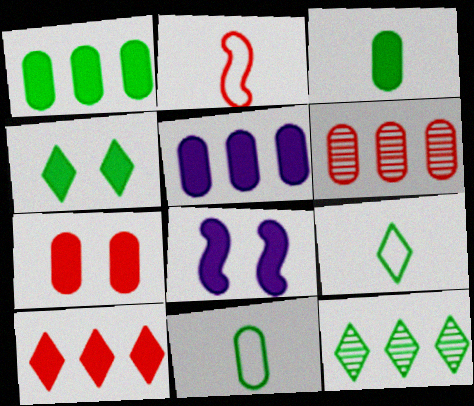[[3, 5, 7], 
[3, 8, 10], 
[4, 7, 8], 
[4, 9, 12], 
[6, 8, 9]]